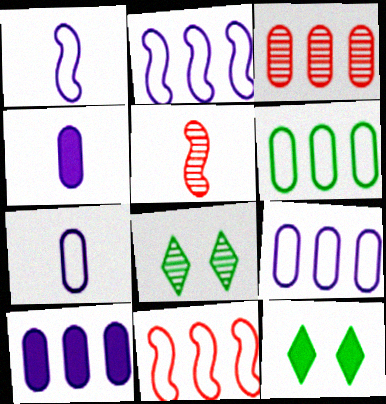[[1, 3, 12], 
[3, 6, 10], 
[4, 8, 11], 
[5, 9, 12]]